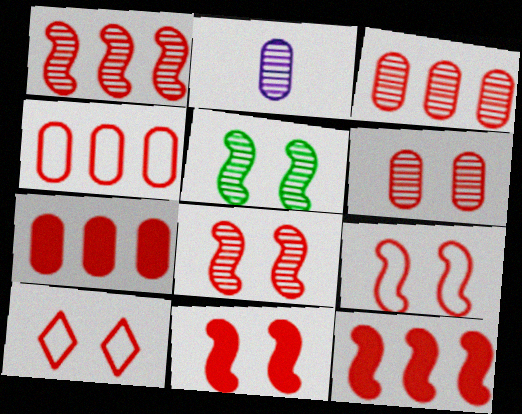[[3, 4, 7], 
[6, 10, 11], 
[8, 9, 11]]